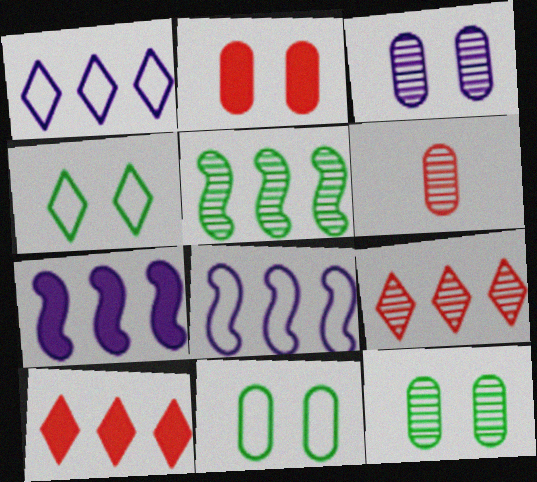[[2, 3, 11], 
[4, 6, 7]]